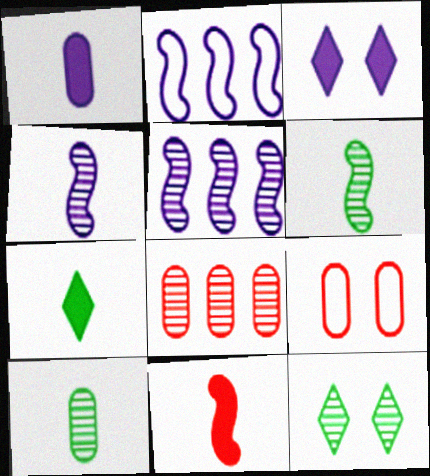[[1, 7, 11], 
[4, 8, 12], 
[5, 7, 9]]